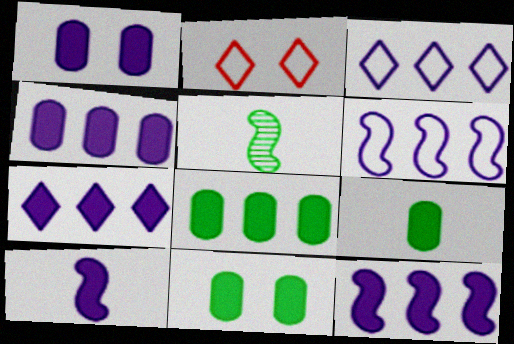[[1, 7, 10], 
[2, 4, 5], 
[4, 7, 12], 
[8, 9, 11]]